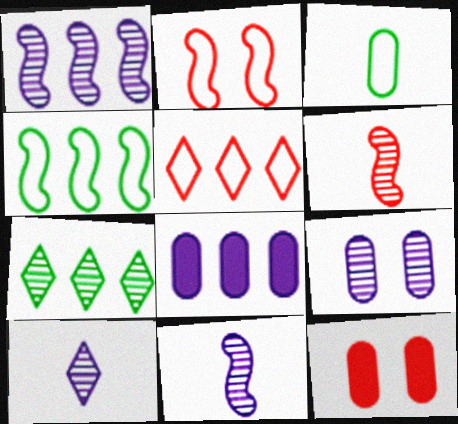[[1, 9, 10], 
[4, 10, 12], 
[5, 6, 12], 
[6, 7, 9]]